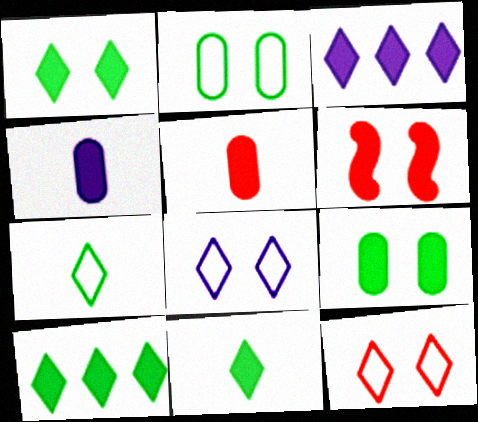[[1, 10, 11], 
[4, 6, 10]]